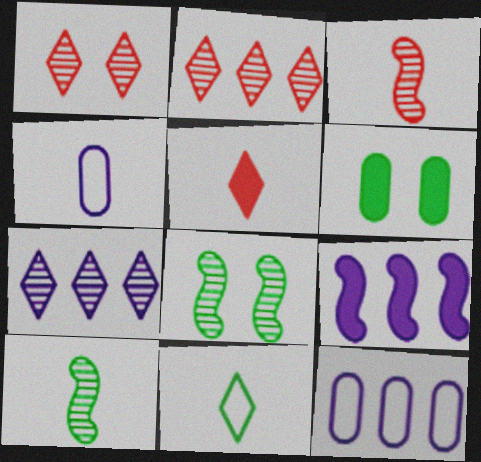[[4, 5, 10], 
[5, 6, 9], 
[5, 8, 12], 
[7, 9, 12]]